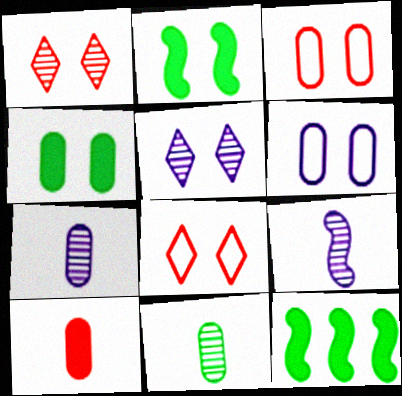[[1, 2, 6], 
[2, 3, 5], 
[7, 8, 12]]